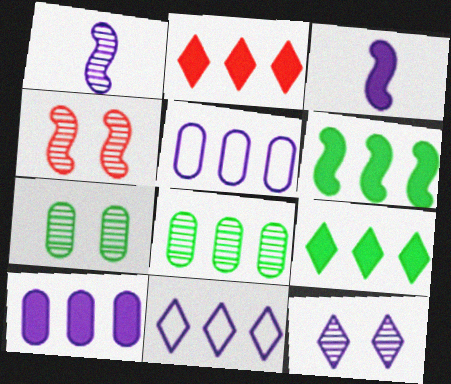[[2, 6, 10], 
[3, 5, 12], 
[4, 7, 12]]